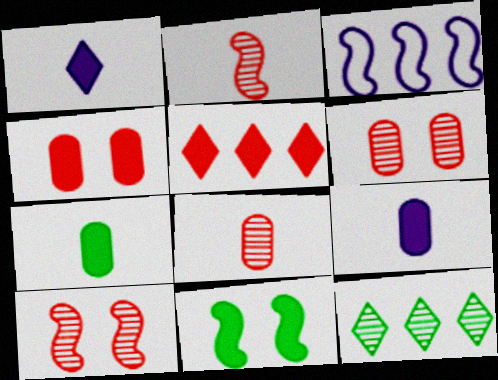[[2, 3, 11], 
[5, 9, 11]]